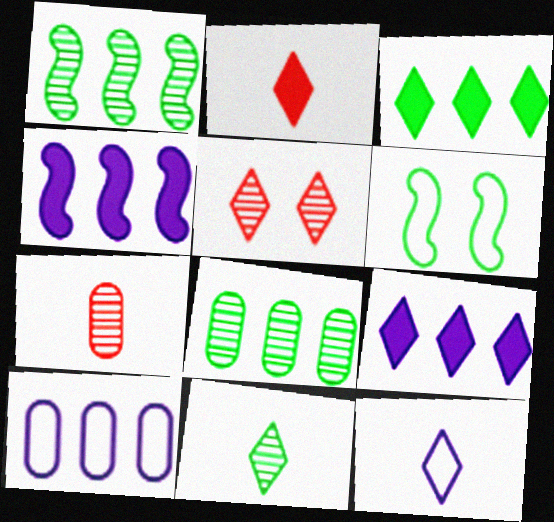[[2, 11, 12], 
[3, 5, 12], 
[6, 7, 9]]